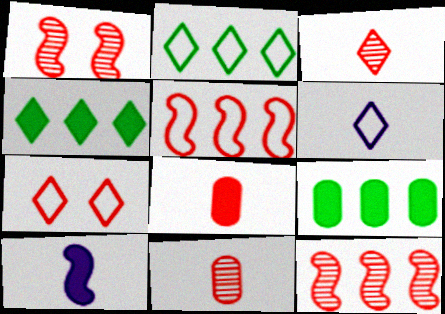[[1, 6, 9], 
[2, 6, 7], 
[7, 8, 12]]